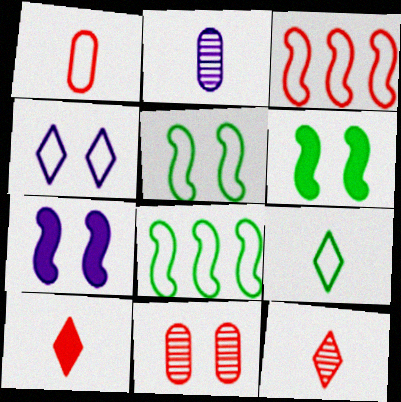[[1, 4, 8], 
[3, 10, 11], 
[4, 6, 11]]